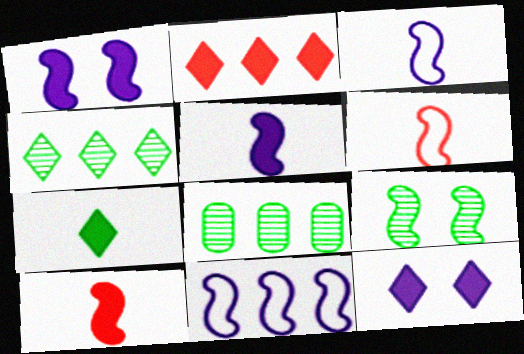[[2, 7, 12], 
[2, 8, 11], 
[6, 8, 12], 
[9, 10, 11]]